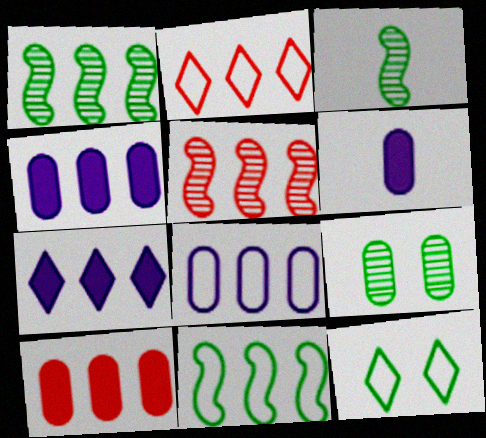[[1, 2, 4], 
[2, 5, 10], 
[2, 8, 11], 
[5, 6, 12]]